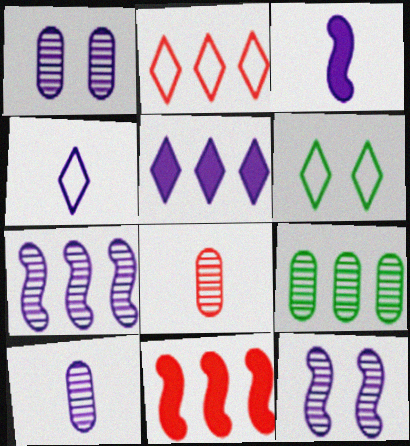[[1, 8, 9], 
[2, 4, 6], 
[3, 4, 10], 
[6, 10, 11]]